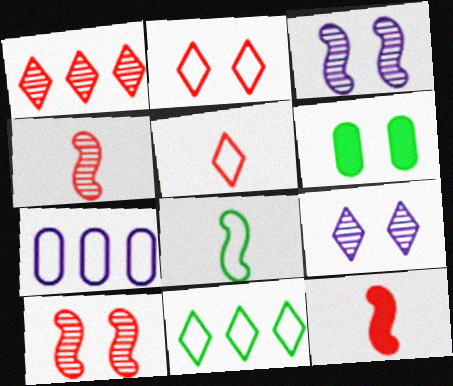[[2, 3, 6], 
[2, 7, 8]]